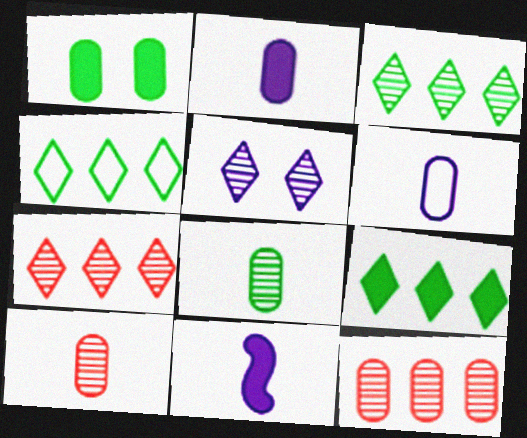[[1, 6, 12], 
[3, 4, 9]]